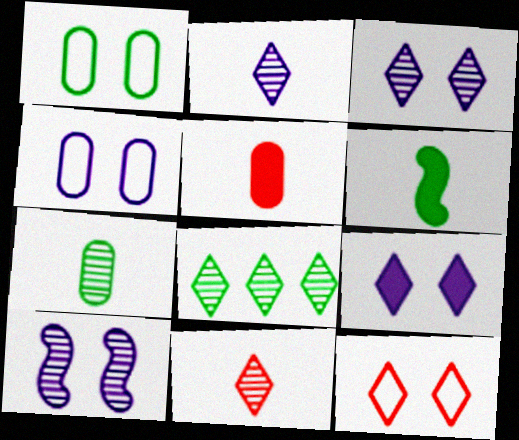[[1, 6, 8], 
[3, 8, 11], 
[4, 9, 10]]